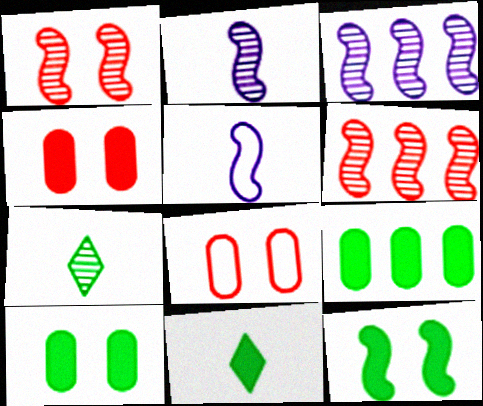[[3, 8, 11], 
[5, 6, 12], 
[9, 11, 12]]